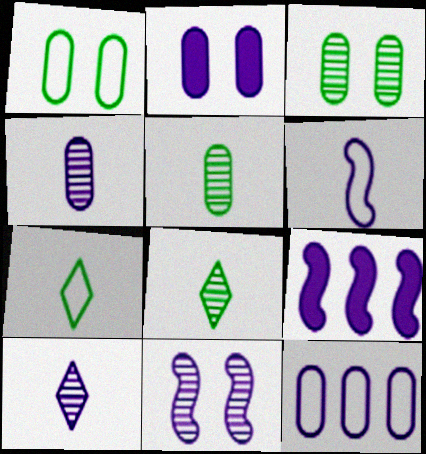[[2, 4, 12], 
[6, 9, 11]]